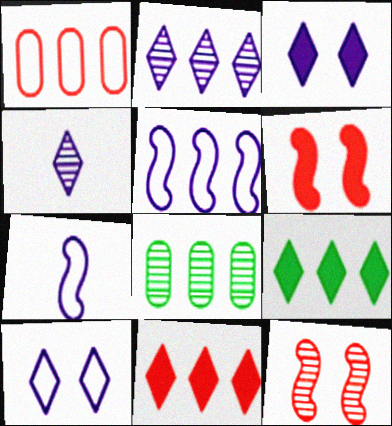[[4, 8, 12], 
[5, 8, 11]]